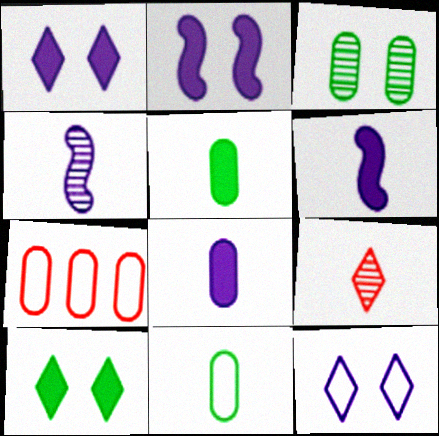[[3, 7, 8], 
[4, 7, 10], 
[6, 9, 11]]